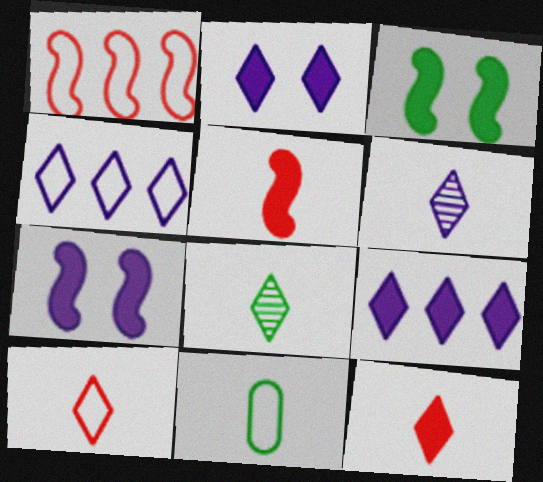[[2, 4, 6], 
[5, 6, 11]]